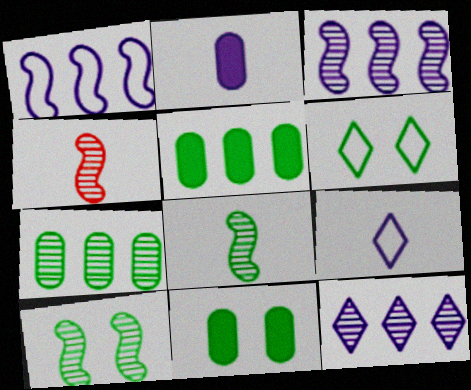[[3, 4, 10], 
[5, 6, 8], 
[6, 10, 11]]